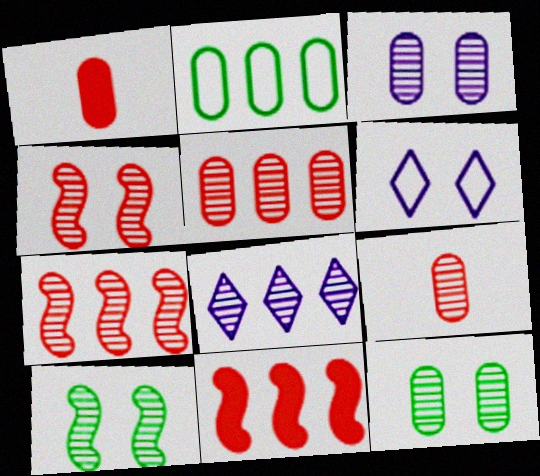[[1, 2, 3], 
[2, 8, 11], 
[8, 9, 10]]